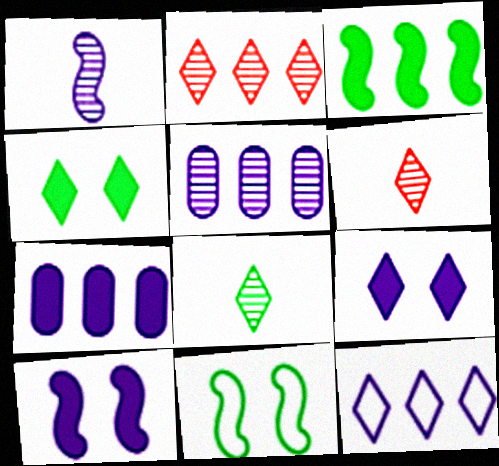[[4, 6, 12], 
[6, 7, 11]]